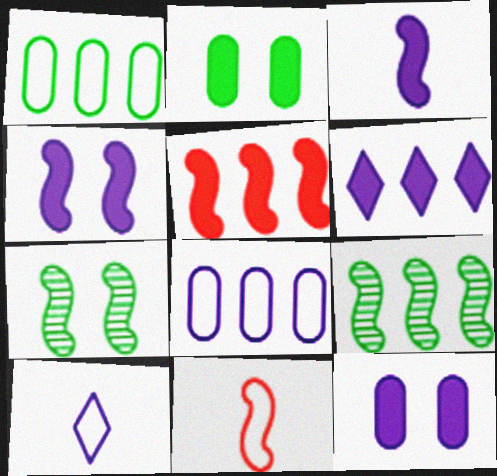[[3, 6, 12], 
[4, 9, 11]]